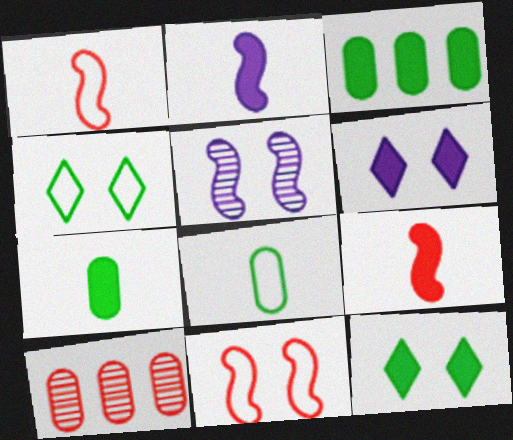[[2, 4, 10], 
[3, 6, 9]]